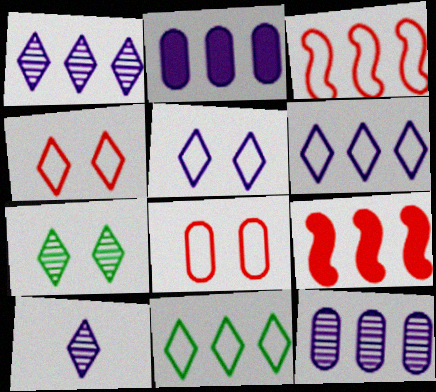[[9, 11, 12]]